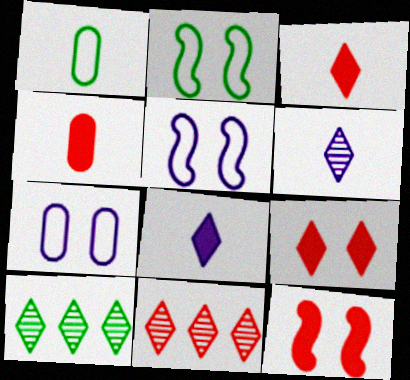[[4, 5, 10]]